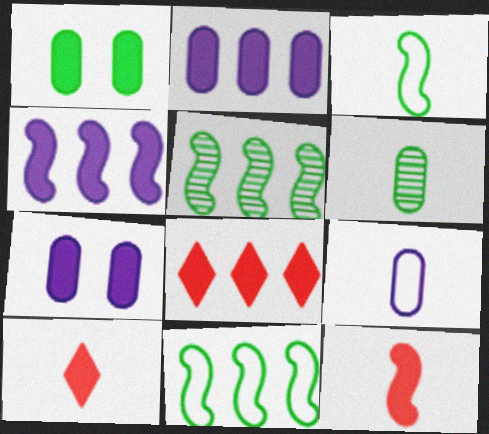[[1, 4, 10]]